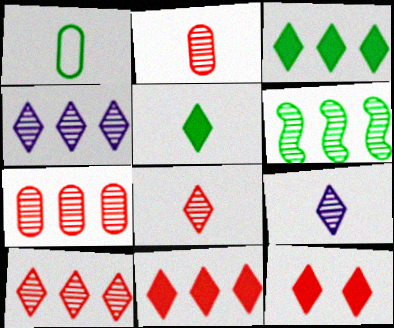[[4, 6, 7]]